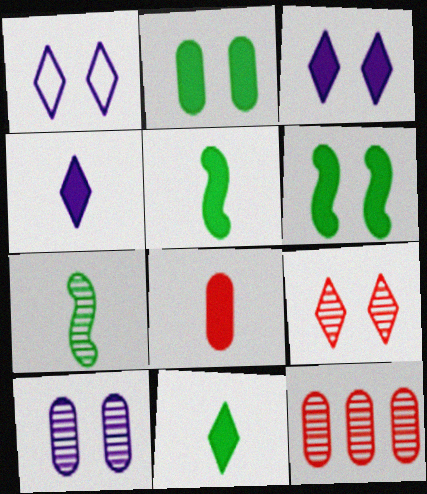[[1, 5, 12], 
[4, 5, 8]]